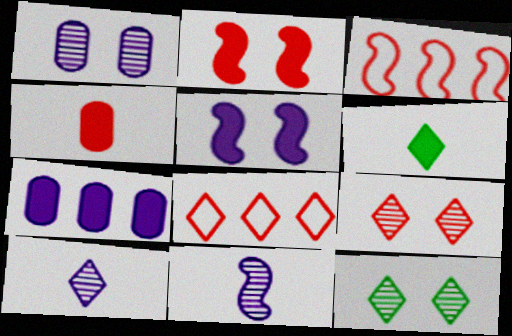[[1, 3, 6], 
[2, 6, 7], 
[3, 4, 9]]